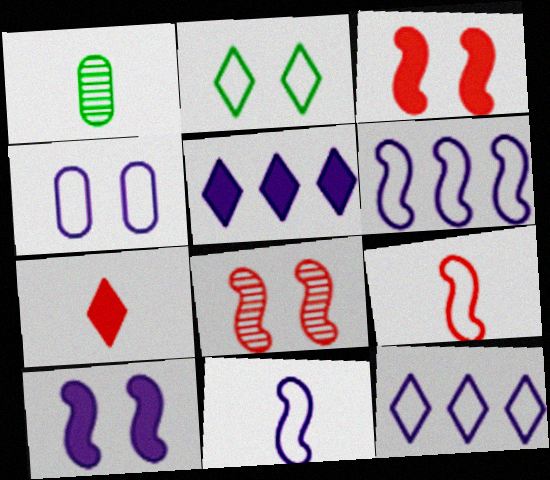[[1, 3, 12], 
[1, 7, 11], 
[4, 11, 12]]